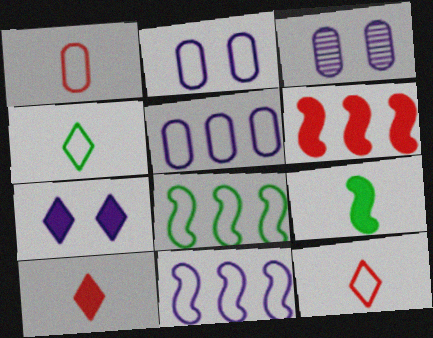[[2, 8, 12], 
[3, 4, 6], 
[3, 8, 10]]